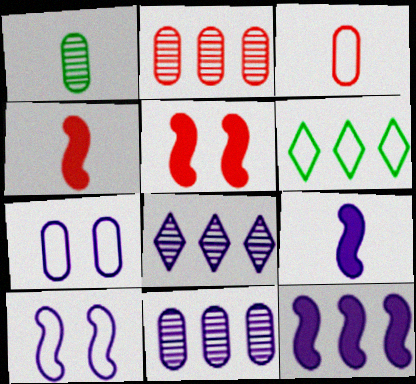[[2, 6, 12], 
[3, 6, 10], 
[7, 8, 9]]